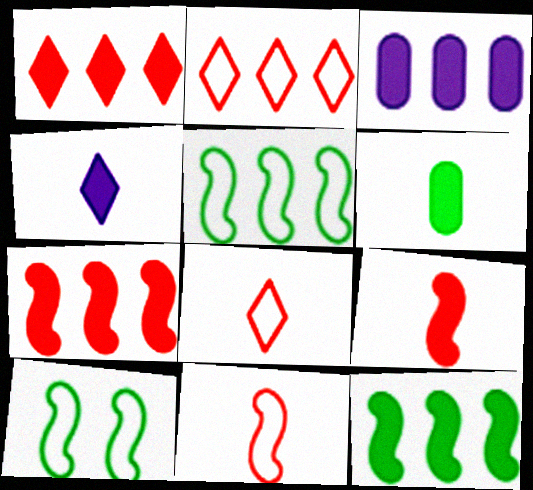[[1, 3, 12], 
[4, 6, 9]]